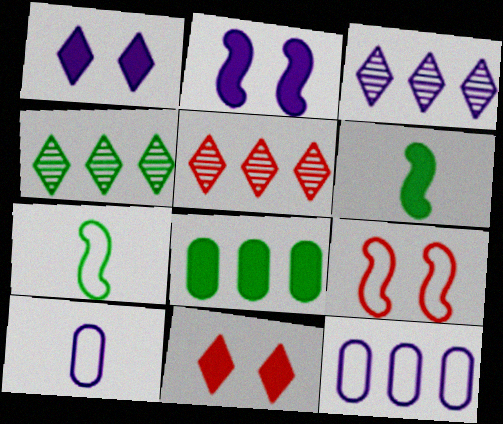[[2, 3, 10], 
[3, 4, 5]]